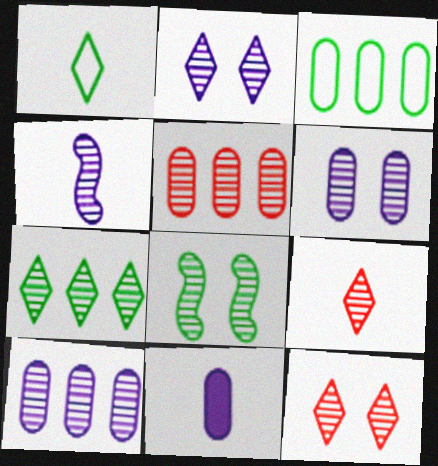[[2, 4, 10], 
[2, 7, 9], 
[6, 8, 12], 
[8, 9, 10]]